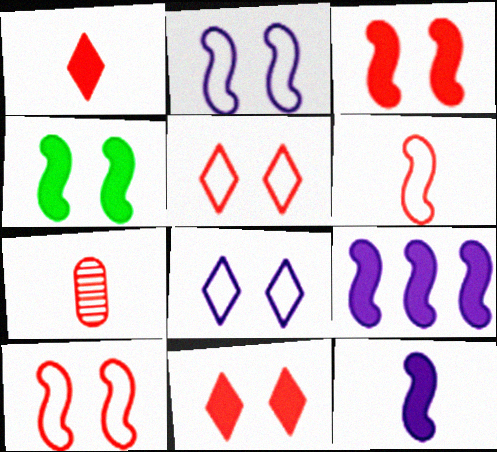[[1, 6, 7]]